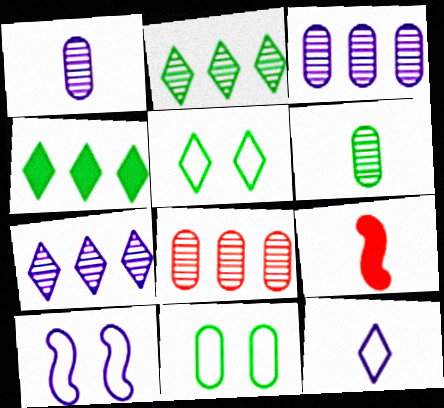[[3, 5, 9], 
[6, 9, 12], 
[7, 9, 11]]